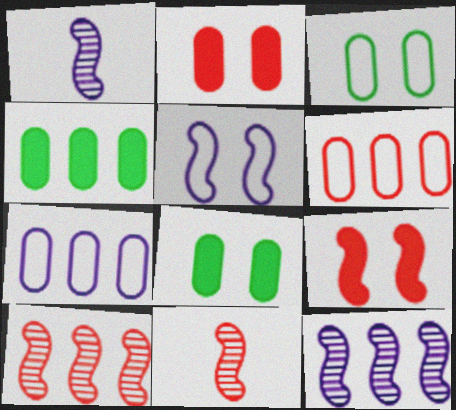[]